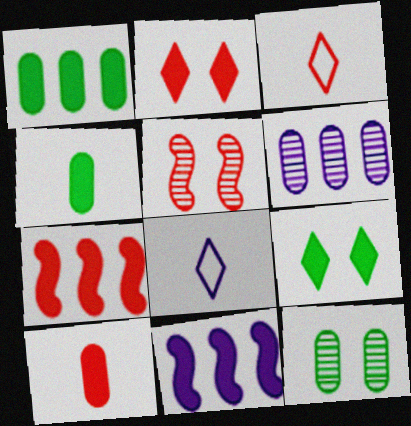[[1, 5, 8], 
[2, 4, 11], 
[2, 7, 10], 
[3, 11, 12], 
[7, 8, 12], 
[9, 10, 11]]